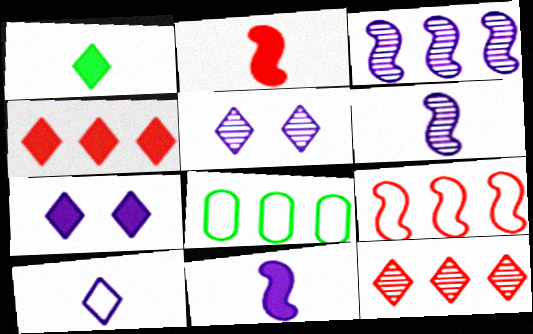[[1, 4, 7], 
[2, 5, 8], 
[3, 4, 8]]